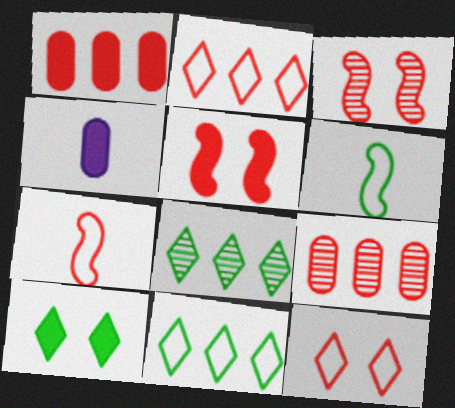[[3, 4, 11]]